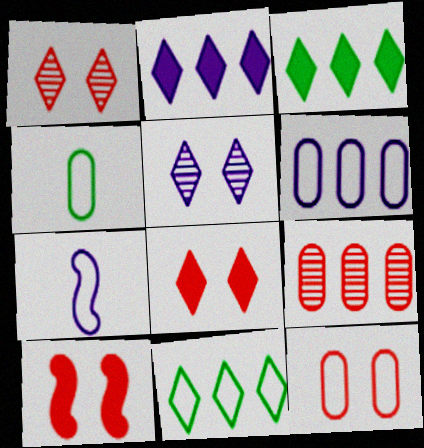[[1, 10, 12], 
[4, 6, 12], 
[7, 11, 12]]